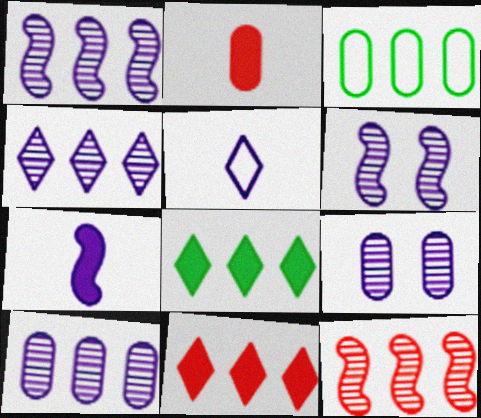[[1, 3, 11], 
[1, 4, 10], 
[2, 3, 9]]